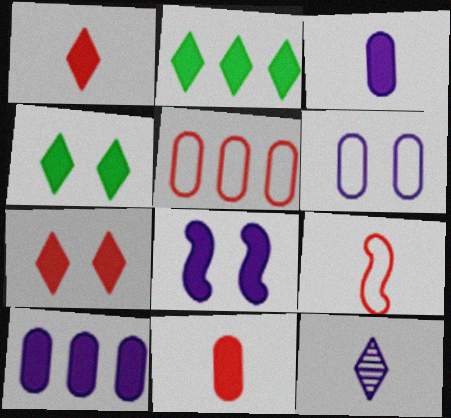[[2, 8, 11]]